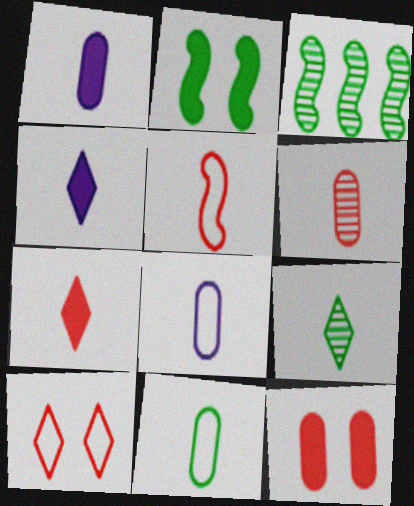[[1, 3, 10], 
[1, 5, 9], 
[1, 6, 11], 
[5, 6, 7]]